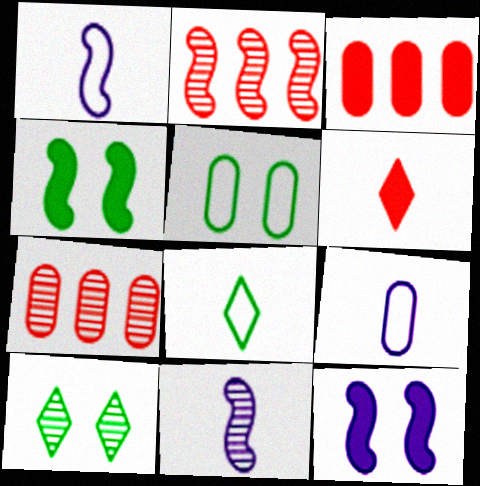[[1, 2, 4], 
[1, 3, 10], 
[4, 5, 10], 
[7, 8, 12], 
[7, 10, 11]]